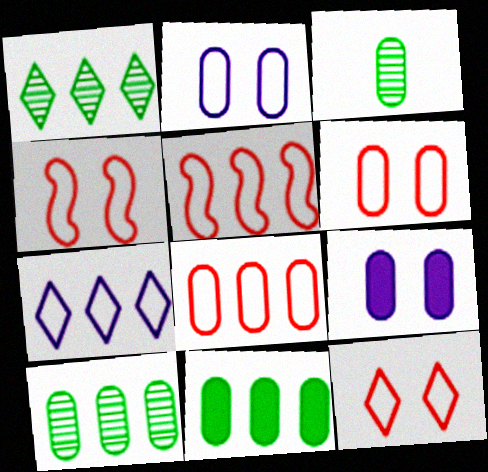[[3, 8, 9], 
[4, 6, 12]]